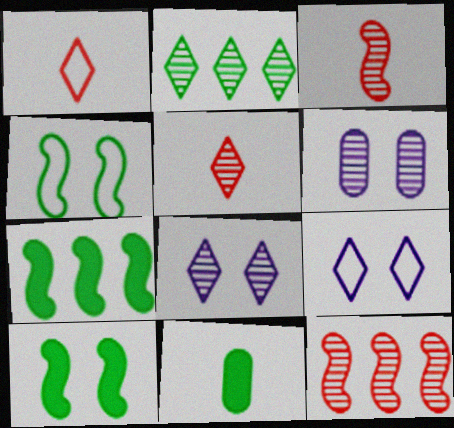[[1, 6, 7], 
[2, 3, 6], 
[2, 4, 11], 
[2, 5, 8], 
[9, 11, 12]]